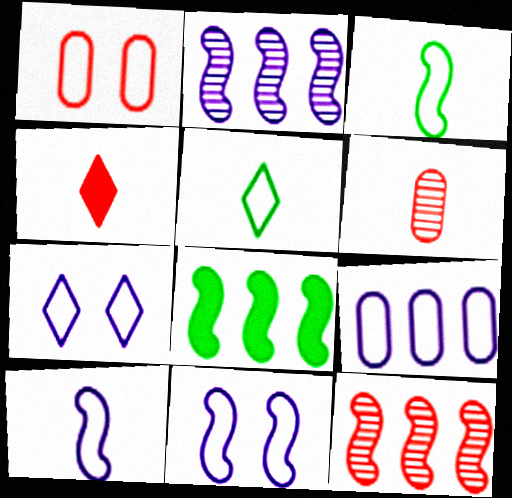[[1, 4, 12], 
[6, 7, 8], 
[7, 9, 10]]